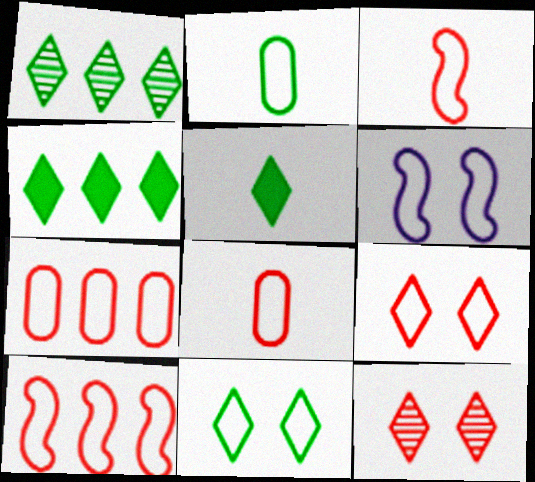[[1, 5, 11], 
[3, 7, 9], 
[8, 9, 10]]